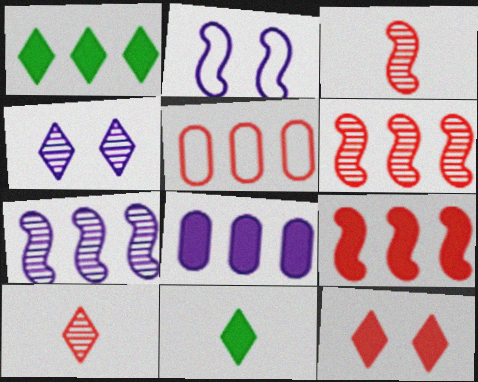[[1, 5, 7], 
[1, 8, 9], 
[3, 5, 12]]